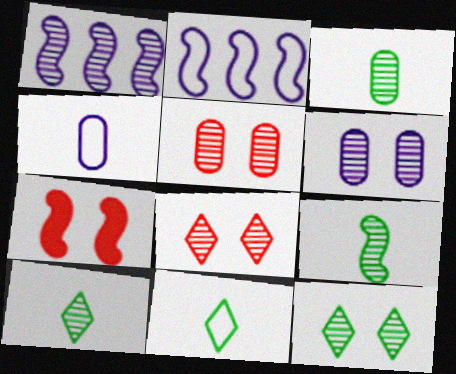[[1, 3, 8], 
[1, 5, 10], 
[2, 7, 9], 
[3, 9, 10]]